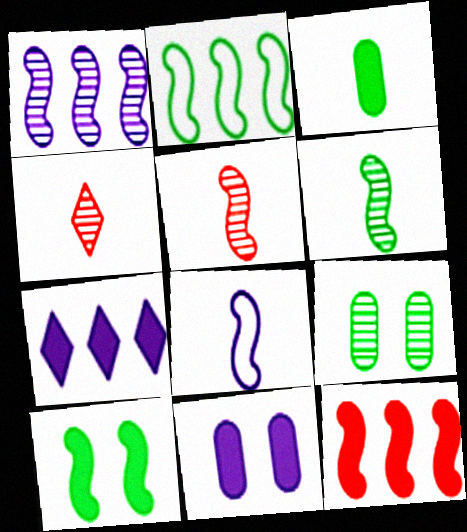[[1, 2, 12], 
[1, 4, 9], 
[2, 4, 11], 
[2, 6, 10], 
[3, 4, 8]]